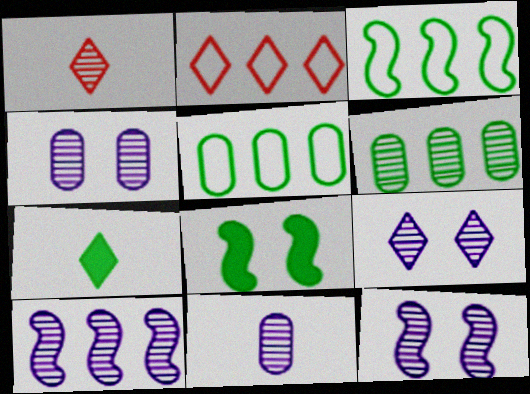[[1, 6, 12], 
[2, 7, 9], 
[2, 8, 11], 
[4, 9, 12], 
[9, 10, 11]]